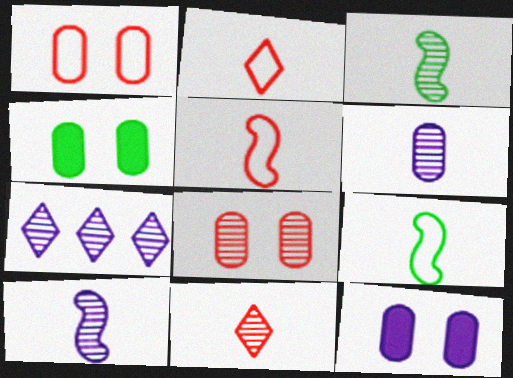[[3, 6, 11], 
[3, 7, 8], 
[4, 5, 7]]